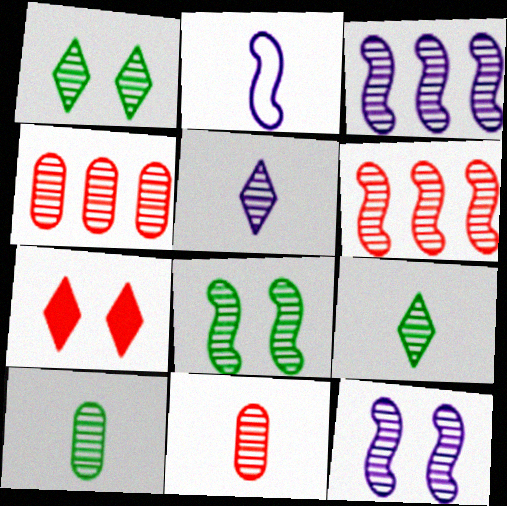[[1, 3, 11], 
[4, 5, 8], 
[4, 9, 12]]